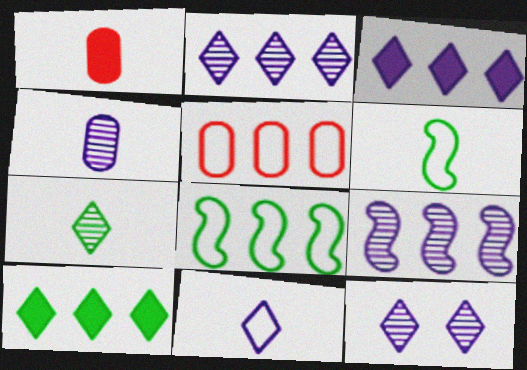[[1, 8, 12], 
[3, 11, 12], 
[4, 9, 12], 
[5, 9, 10]]